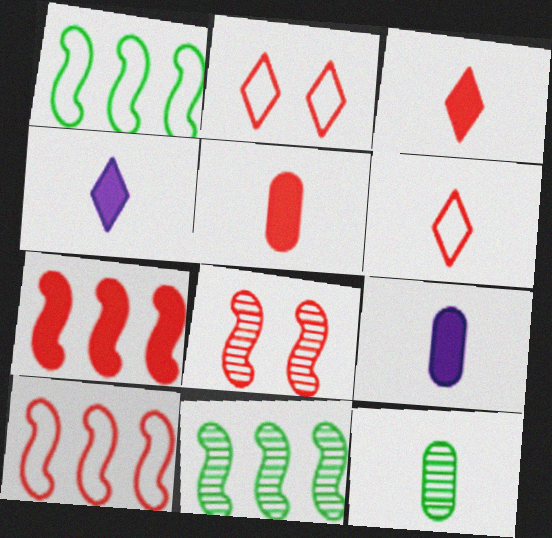[[2, 9, 11]]